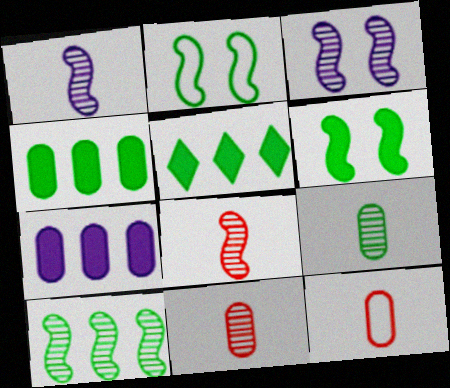[[2, 5, 9], 
[3, 5, 12], 
[3, 8, 10]]